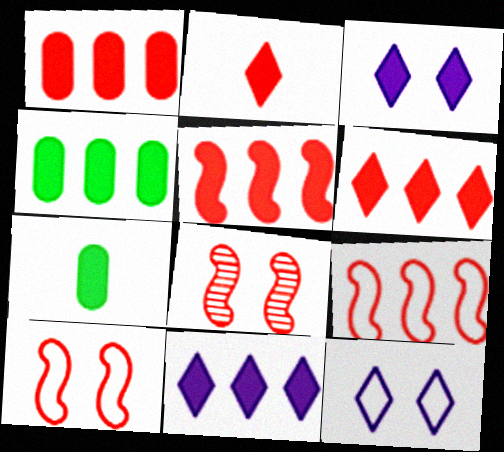[[1, 5, 6], 
[3, 5, 7], 
[4, 5, 11]]